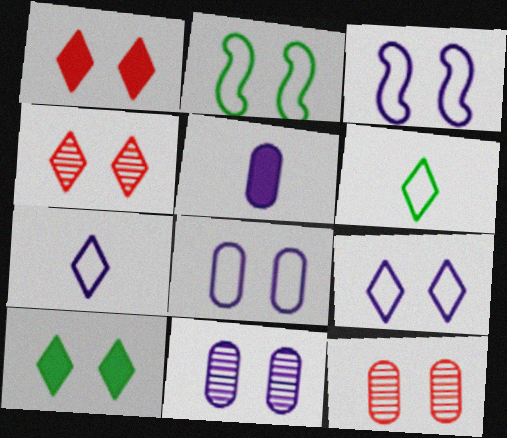[[1, 2, 11], 
[3, 8, 9], 
[3, 10, 12], 
[4, 9, 10]]